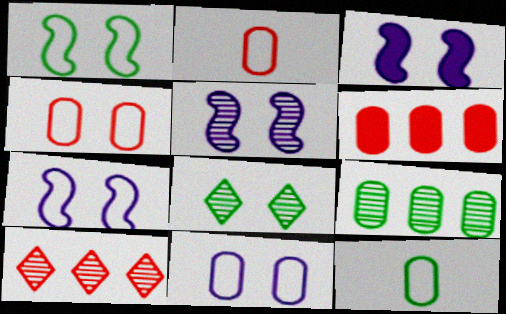[[3, 4, 8], 
[3, 5, 7], 
[3, 10, 12]]